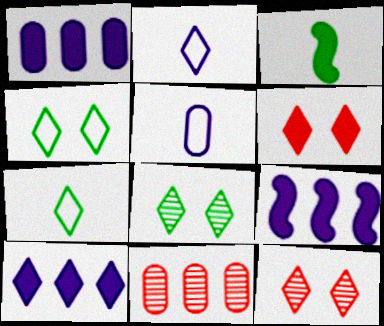[[1, 3, 6], 
[1, 9, 10], 
[7, 10, 12]]